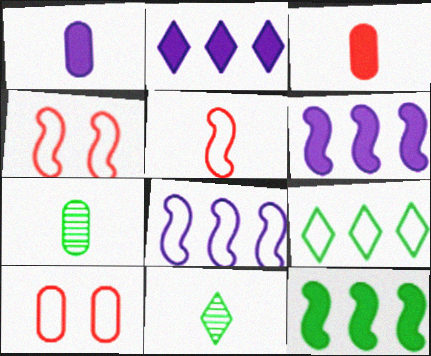[[1, 5, 11], 
[2, 4, 7], 
[6, 10, 11]]